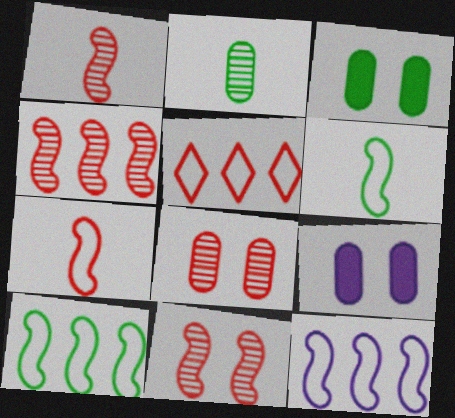[[1, 4, 11]]